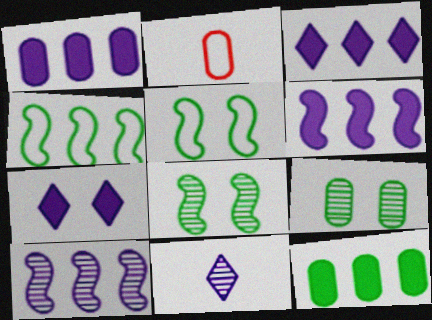[[1, 2, 9], 
[1, 3, 6], 
[2, 3, 8]]